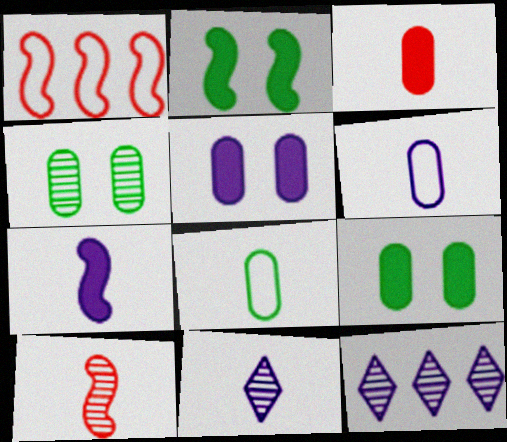[[1, 9, 11], 
[4, 10, 12], 
[6, 7, 11]]